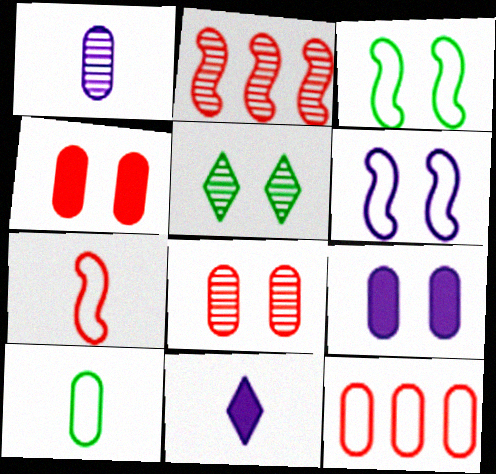[[1, 2, 5], 
[4, 5, 6]]